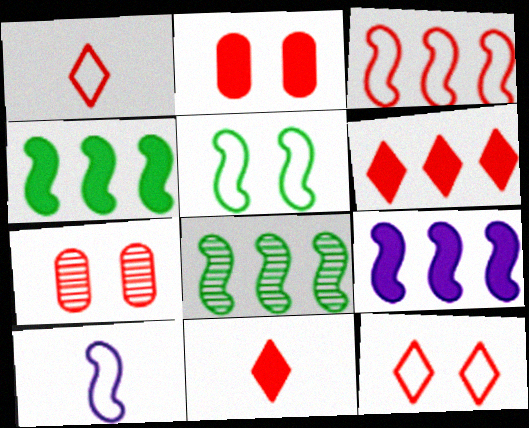[[3, 5, 10], 
[3, 7, 11], 
[3, 8, 9]]